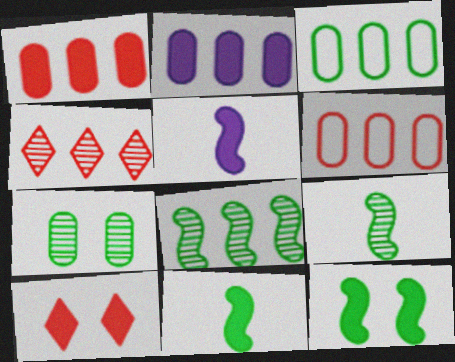[[2, 10, 11]]